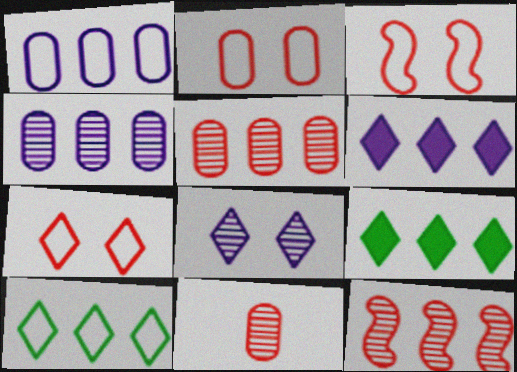[[1, 9, 12], 
[2, 3, 7]]